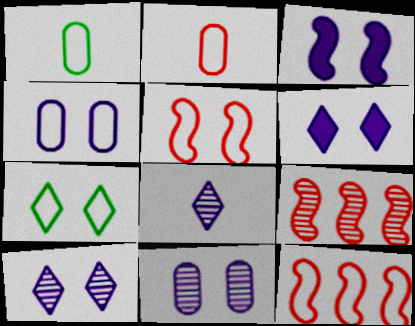[[1, 6, 9], 
[3, 4, 10], 
[4, 5, 7]]